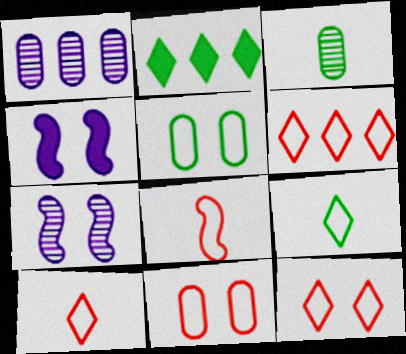[[3, 4, 6], 
[6, 8, 11], 
[6, 10, 12]]